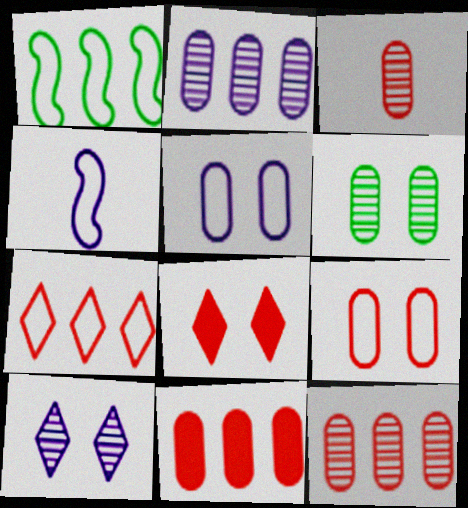[[2, 3, 6], 
[3, 9, 11]]